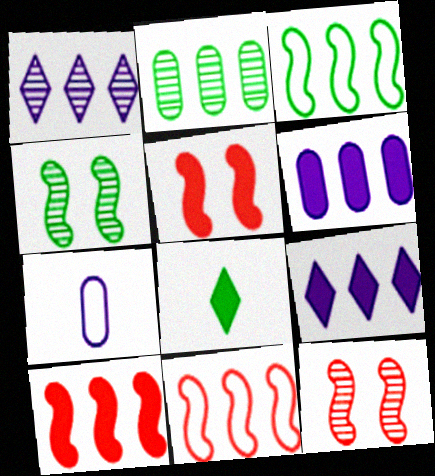[[2, 9, 11], 
[5, 6, 8]]